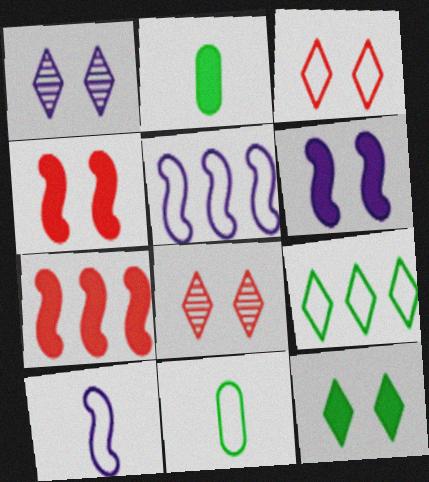[[1, 3, 12], 
[1, 7, 11], 
[2, 5, 8], 
[3, 5, 11]]